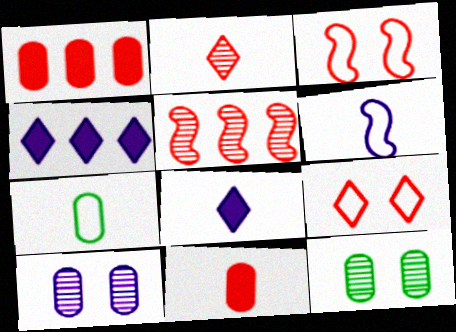[[1, 2, 3], 
[1, 7, 10], 
[4, 6, 10], 
[5, 9, 11]]